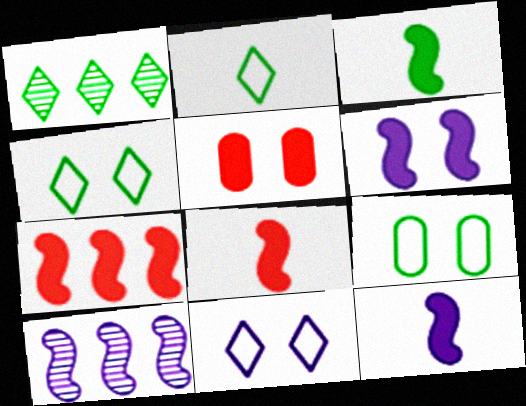[[1, 3, 9], 
[2, 5, 10], 
[3, 6, 7], 
[3, 8, 12]]